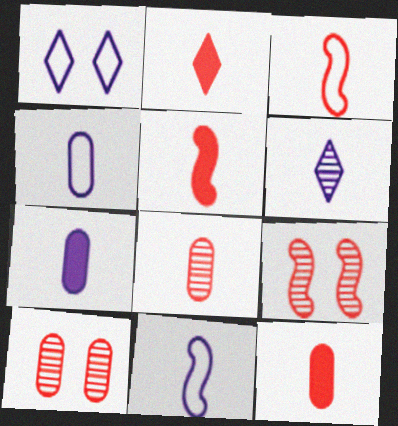[[2, 3, 8], 
[2, 5, 12], 
[6, 7, 11]]